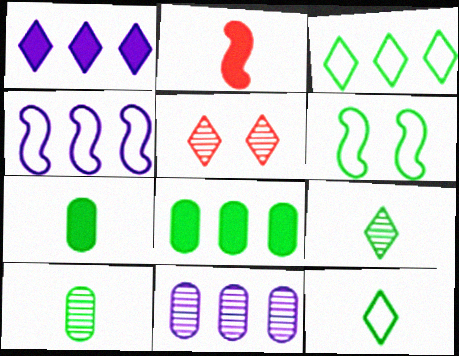[[1, 4, 11], 
[1, 5, 12], 
[4, 5, 7], 
[6, 8, 9]]